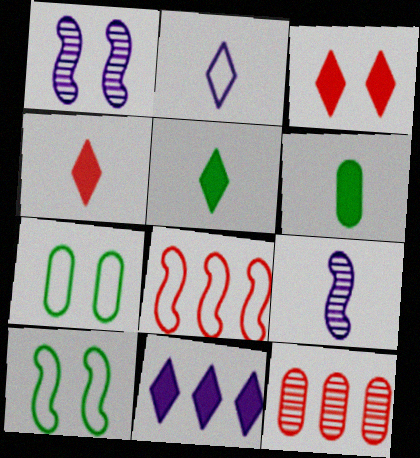[[1, 3, 7], 
[2, 7, 8], 
[3, 5, 11]]